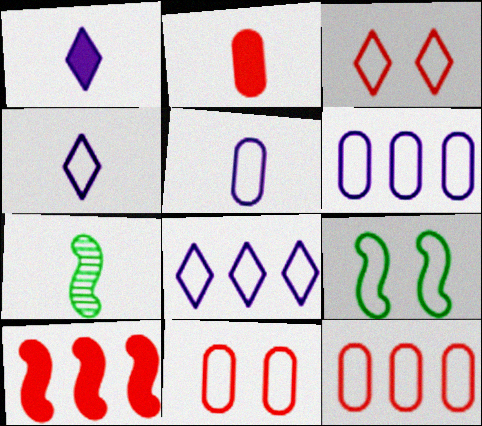[[2, 4, 7], 
[4, 9, 12]]